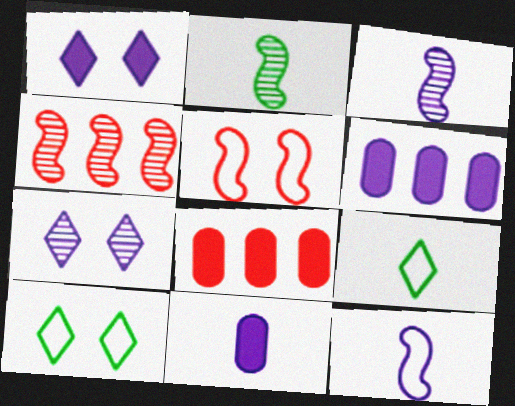[[3, 8, 10], 
[4, 10, 11], 
[6, 7, 12]]